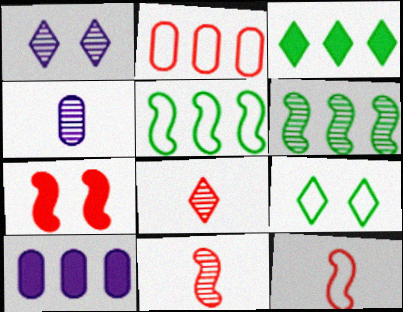[[2, 7, 8], 
[9, 10, 11]]